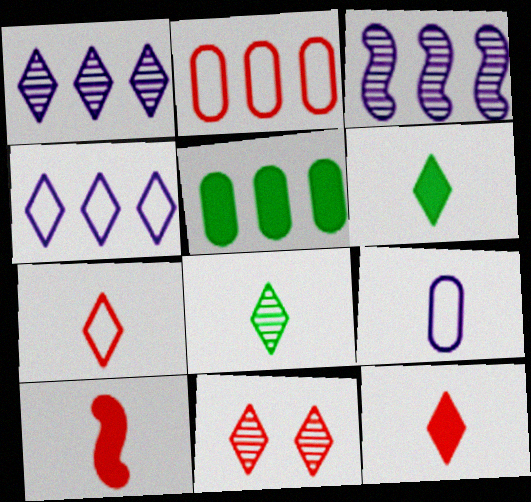[[1, 8, 11], 
[2, 10, 11], 
[4, 6, 11], 
[8, 9, 10]]